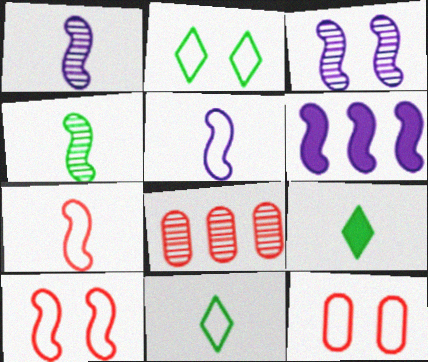[[3, 5, 6], 
[4, 6, 10]]